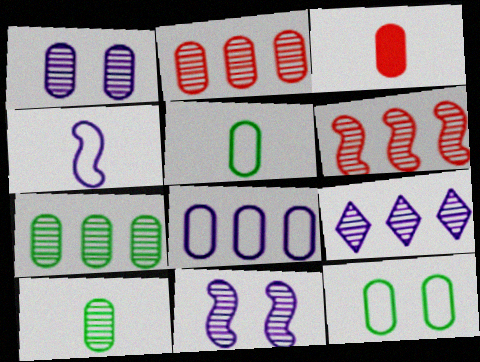[[1, 2, 10], 
[6, 7, 9]]